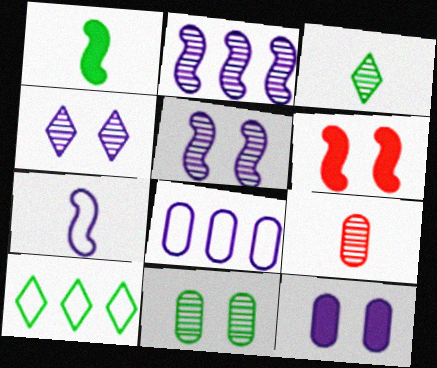[[1, 10, 11], 
[3, 6, 8]]